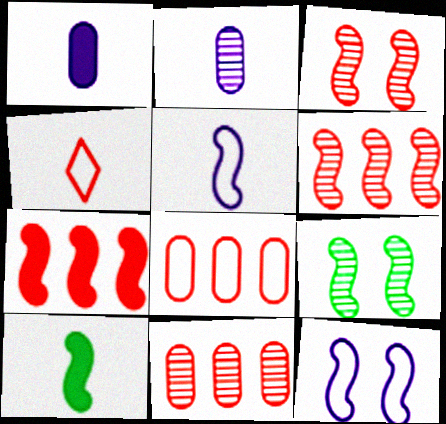[[2, 4, 10], 
[5, 7, 9], 
[6, 10, 12]]